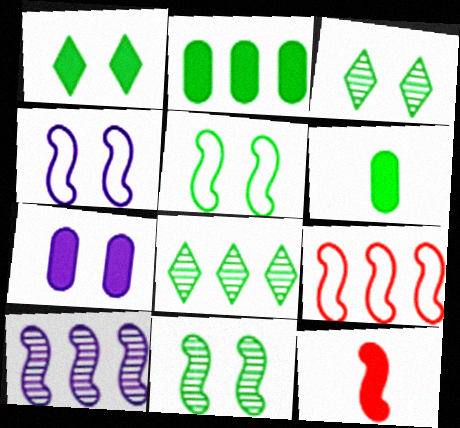[[5, 6, 8], 
[5, 10, 12]]